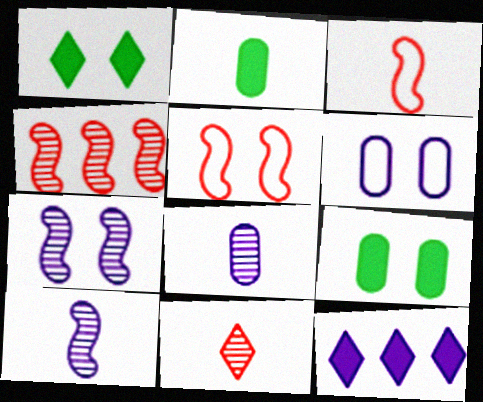[[6, 10, 12]]